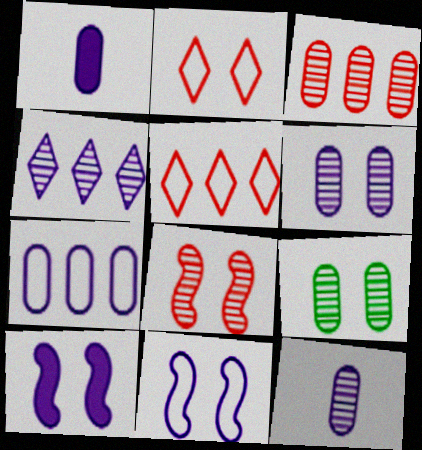[[1, 4, 11], 
[1, 6, 7], 
[2, 9, 10], 
[3, 9, 12]]